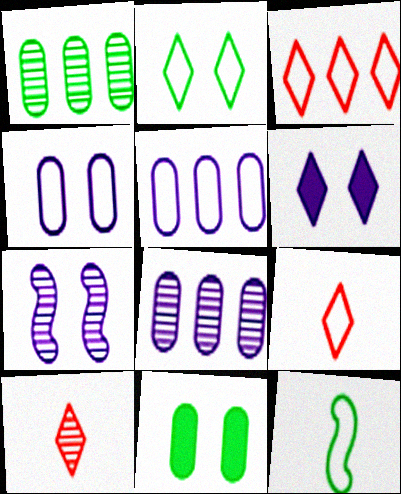[[1, 7, 10], 
[3, 4, 12], 
[4, 6, 7]]